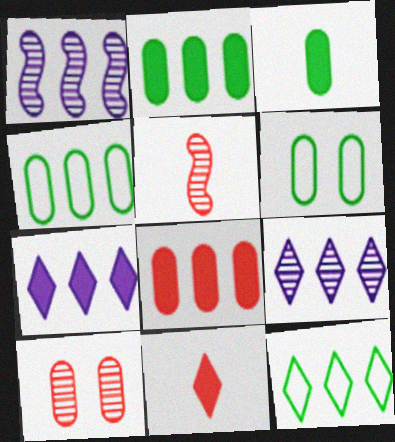[[1, 6, 11], 
[1, 8, 12], 
[5, 6, 7]]